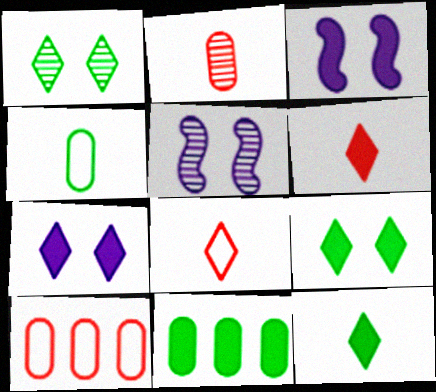[[3, 6, 11], 
[5, 8, 11], 
[5, 10, 12]]